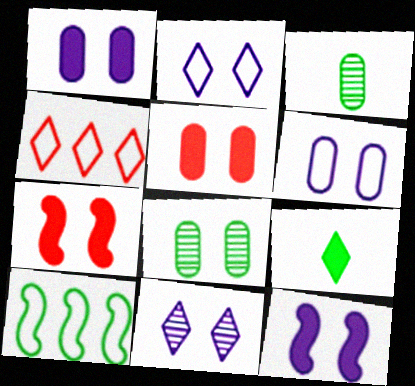[[2, 7, 8], 
[3, 4, 12], 
[4, 9, 11], 
[5, 6, 8], 
[6, 11, 12], 
[8, 9, 10]]